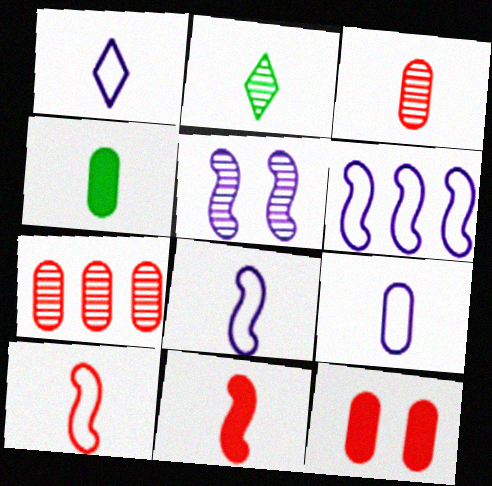[[1, 8, 9], 
[2, 5, 7], 
[2, 6, 12], 
[2, 9, 11], 
[3, 4, 9]]